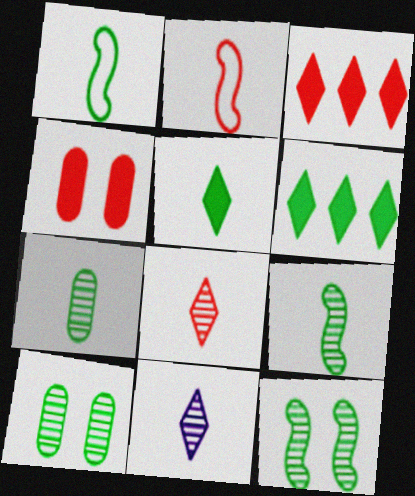[[1, 5, 7], 
[1, 6, 10]]